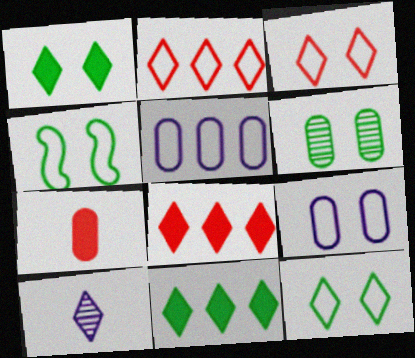[[1, 2, 10], 
[1, 4, 6], 
[3, 4, 9], 
[3, 10, 11], 
[5, 6, 7], 
[8, 10, 12]]